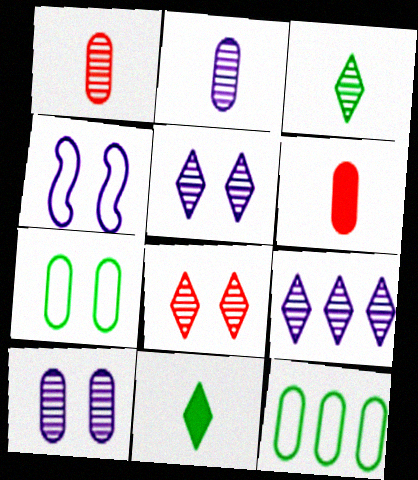[[3, 8, 9], 
[6, 10, 12]]